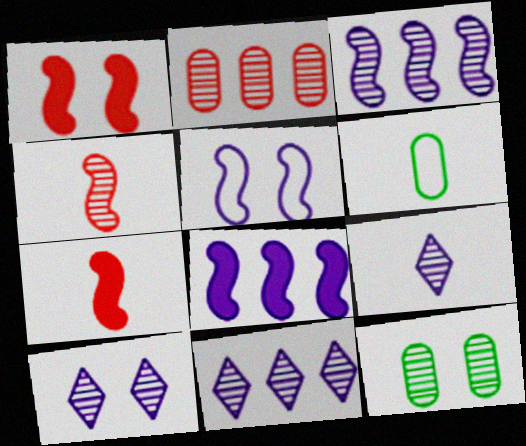[[1, 6, 11], 
[4, 11, 12], 
[6, 7, 9], 
[9, 10, 11]]